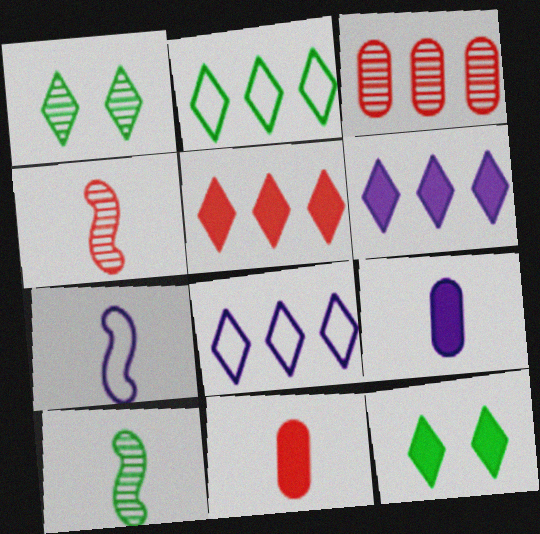[[3, 7, 12]]